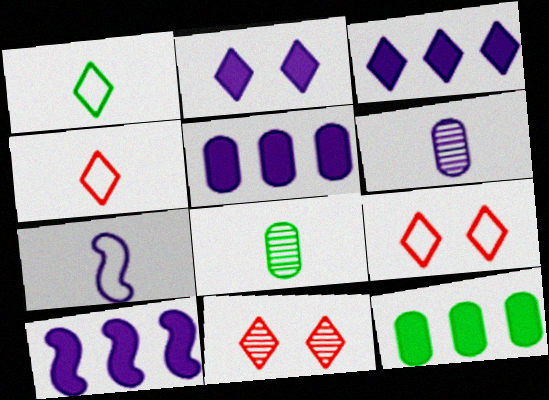[[1, 3, 11], 
[3, 5, 10], 
[7, 11, 12], 
[8, 9, 10]]